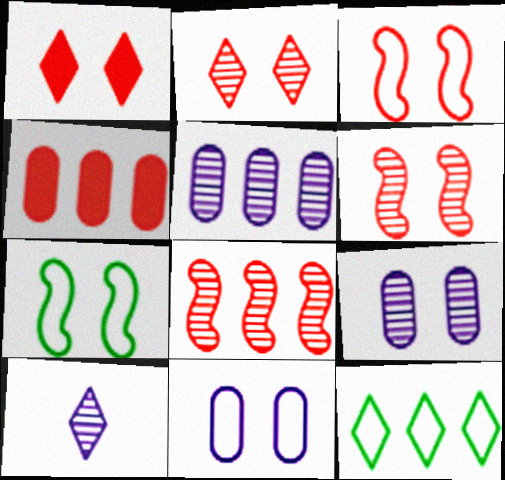[[1, 7, 9], 
[1, 10, 12], 
[4, 7, 10]]